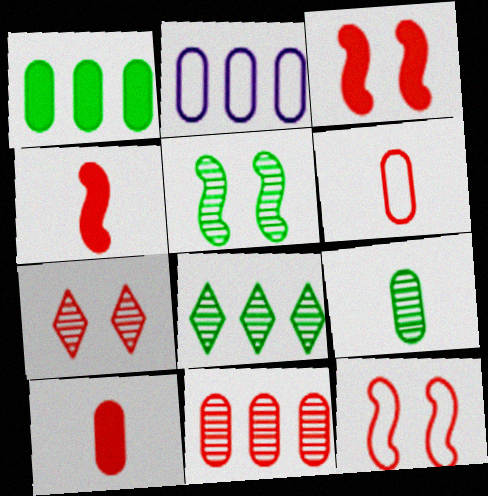[[1, 2, 11], 
[5, 8, 9]]